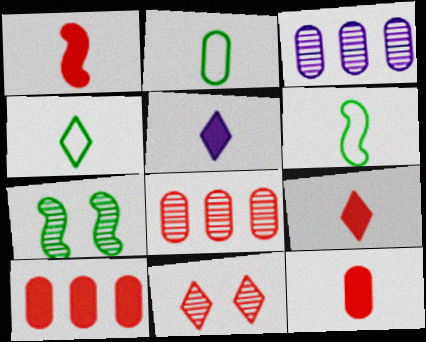[[1, 9, 12], 
[2, 4, 6]]